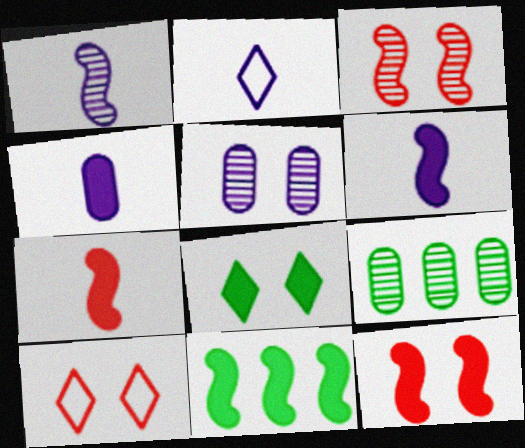[[1, 2, 4], 
[2, 9, 12], 
[6, 9, 10], 
[6, 11, 12]]